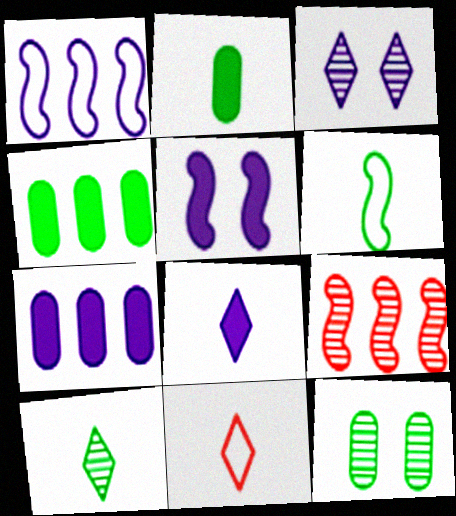[[2, 6, 10], 
[5, 6, 9], 
[5, 7, 8], 
[8, 10, 11]]